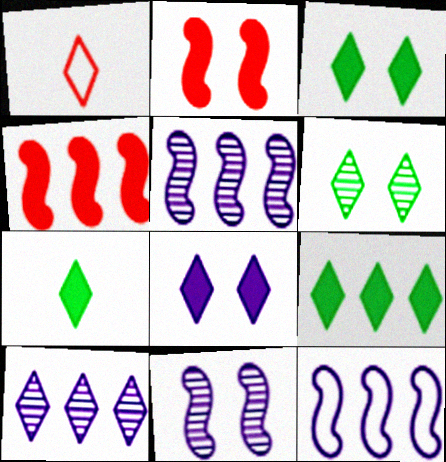[[1, 3, 10], 
[3, 7, 9]]